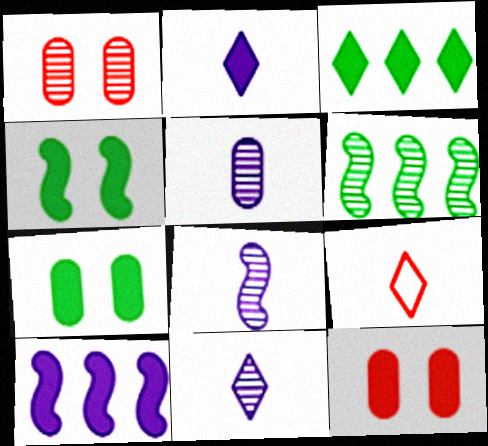[[1, 6, 11], 
[5, 8, 11]]